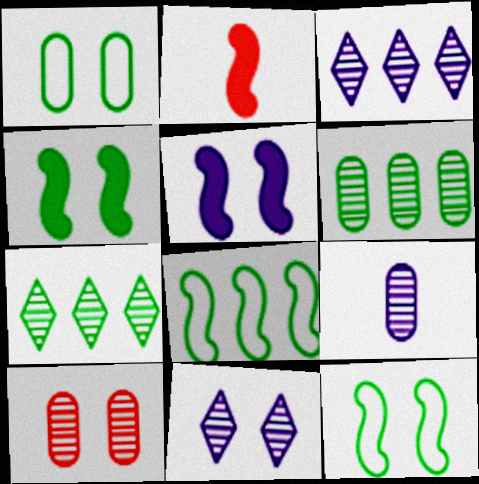[[1, 2, 3], 
[6, 9, 10]]